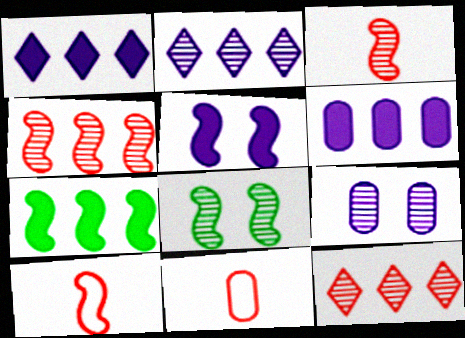[[1, 8, 11]]